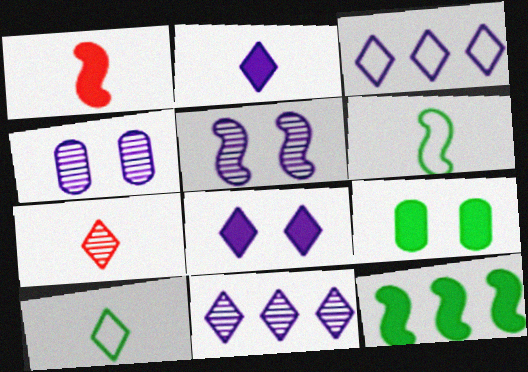[[2, 7, 10]]